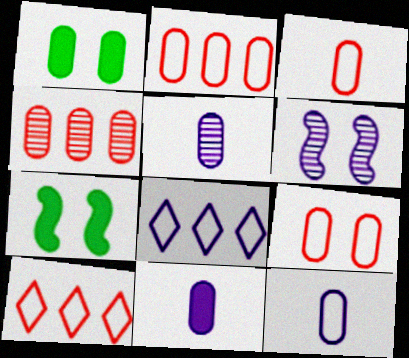[[1, 2, 5], 
[1, 4, 12], 
[2, 3, 9], 
[5, 7, 10], 
[5, 11, 12], 
[6, 8, 11]]